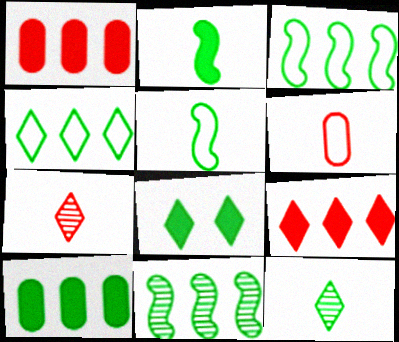[[2, 8, 10], 
[4, 8, 12], 
[4, 10, 11]]